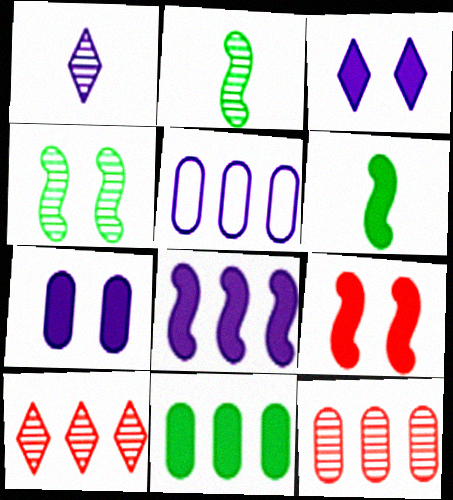[[1, 4, 12], 
[5, 11, 12], 
[6, 8, 9]]